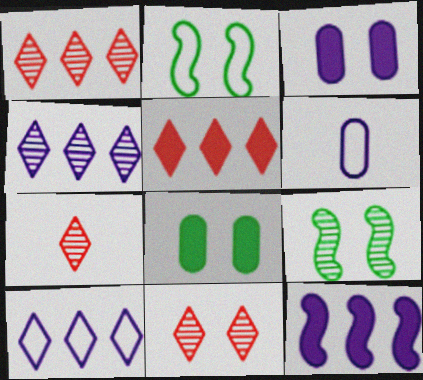[[1, 7, 11], 
[2, 3, 11], 
[5, 6, 9]]